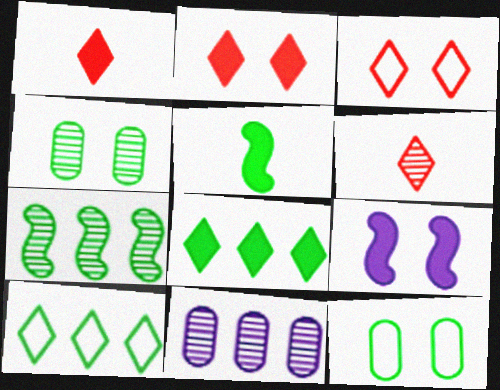[[3, 4, 9], 
[3, 5, 11], 
[4, 5, 10]]